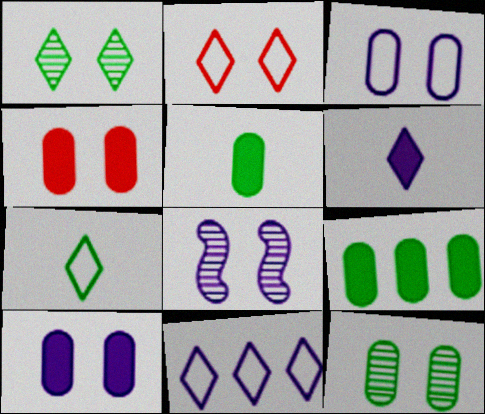[[2, 7, 11], 
[3, 4, 12]]